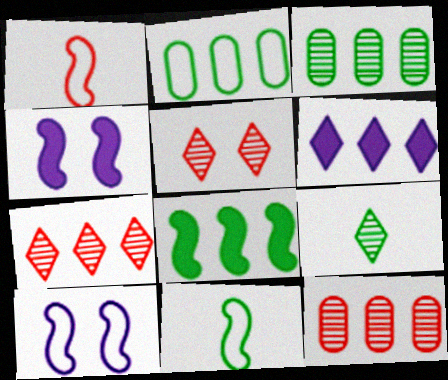[]